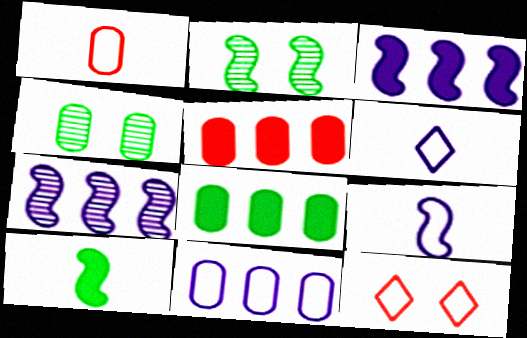[[2, 5, 6]]